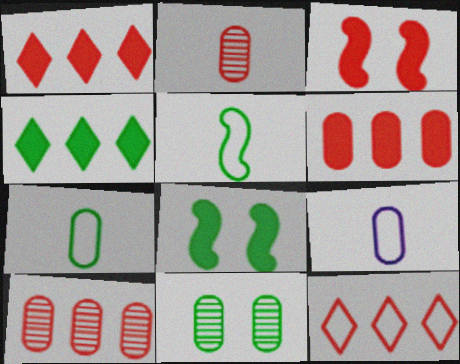[[2, 3, 12], 
[4, 5, 11], 
[6, 9, 11]]